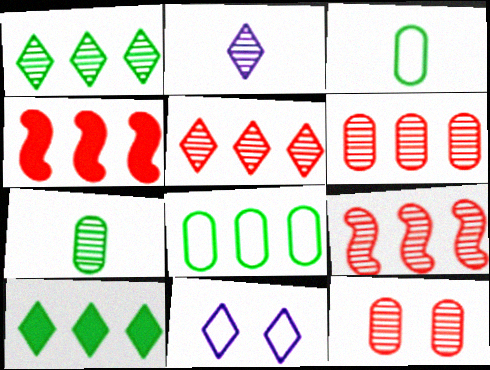[[4, 7, 11], 
[5, 6, 9]]